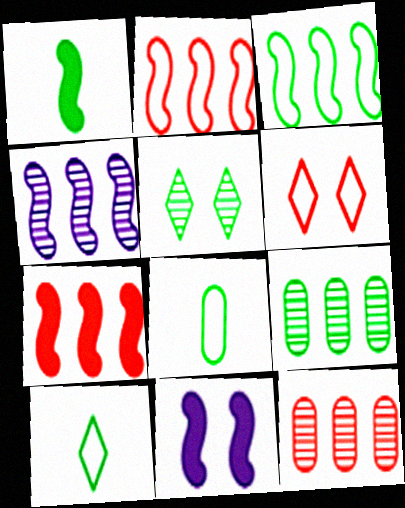[[1, 7, 11], 
[3, 4, 7], 
[10, 11, 12]]